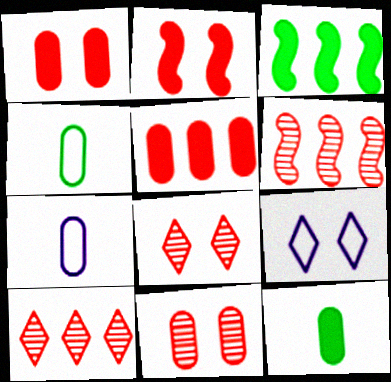[[3, 7, 8], 
[6, 9, 12]]